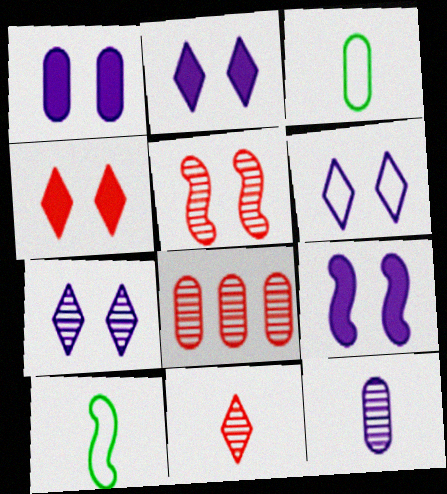[[1, 2, 9], 
[1, 3, 8], 
[2, 6, 7], 
[2, 8, 10], 
[5, 8, 11]]